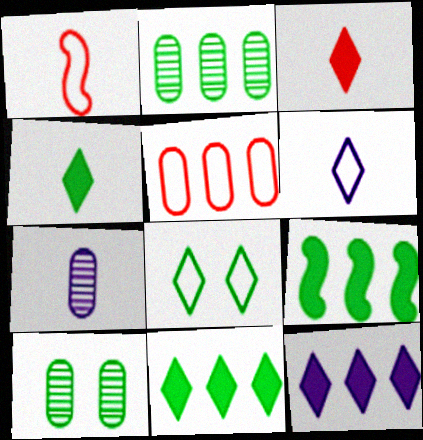[[1, 4, 7], 
[1, 10, 12]]